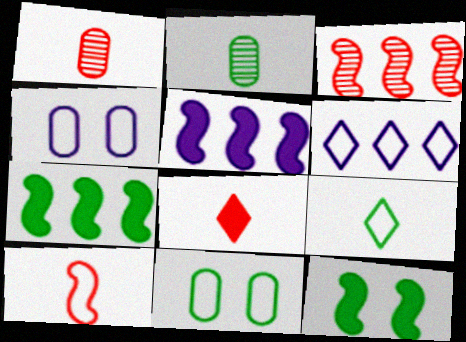[[1, 6, 12], 
[1, 8, 10], 
[6, 10, 11]]